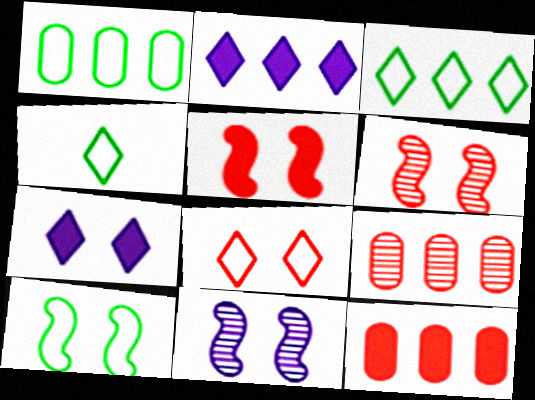[[1, 4, 10], 
[4, 11, 12], 
[5, 10, 11]]